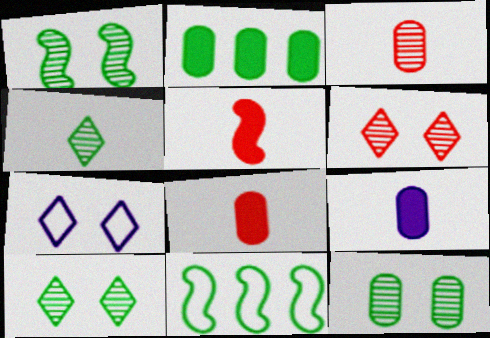[[1, 10, 12], 
[6, 9, 11]]